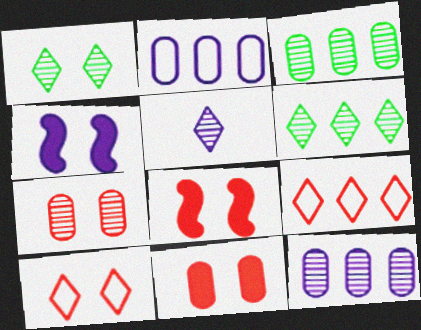[[2, 4, 5], 
[7, 8, 10]]